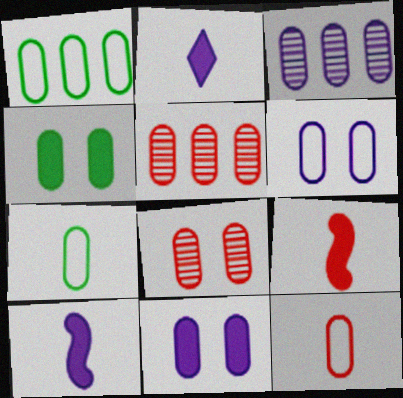[[1, 6, 12], 
[3, 4, 12], 
[4, 6, 8], 
[5, 7, 11]]